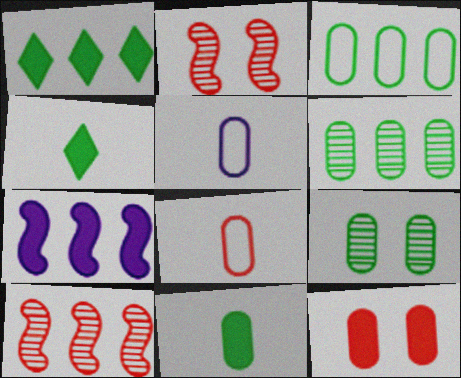[[1, 2, 5], 
[3, 9, 11], 
[4, 7, 12], 
[5, 6, 12]]